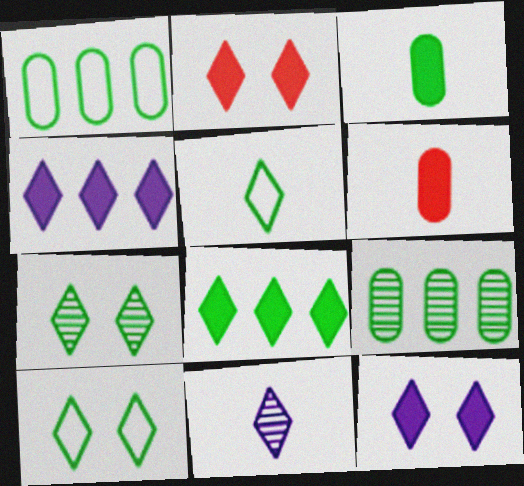[[5, 7, 8]]